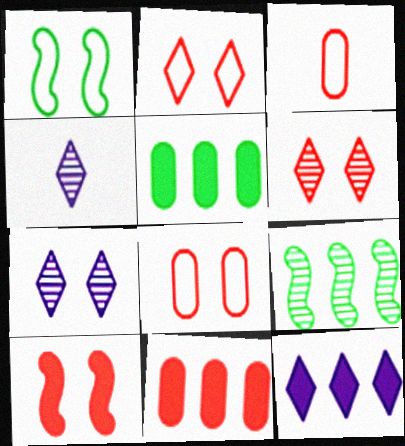[[1, 4, 11], 
[6, 8, 10]]